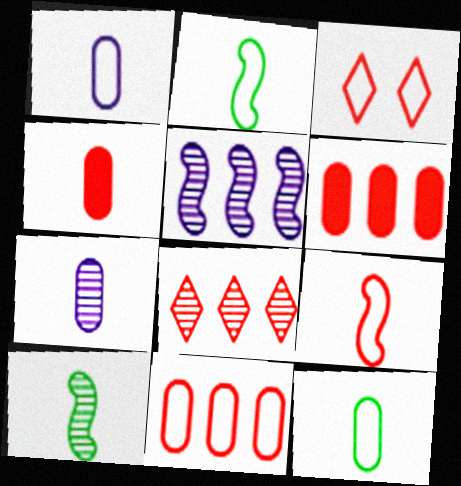[[3, 9, 11], 
[4, 7, 12]]